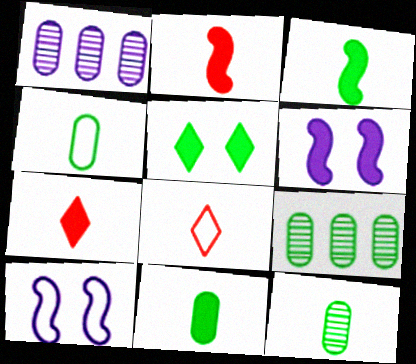[[4, 11, 12], 
[6, 8, 9], 
[7, 9, 10]]